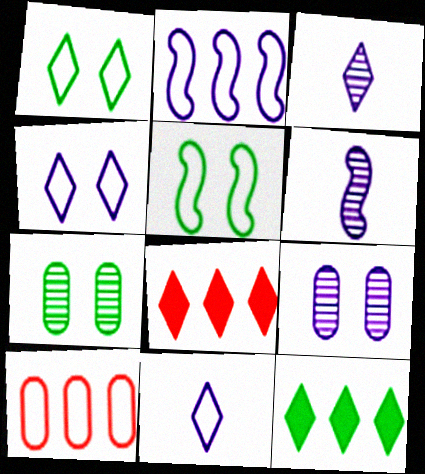[[1, 3, 8], 
[5, 10, 11]]